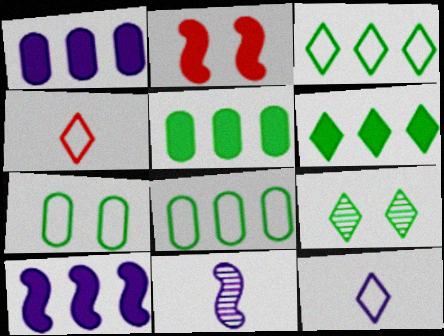[]